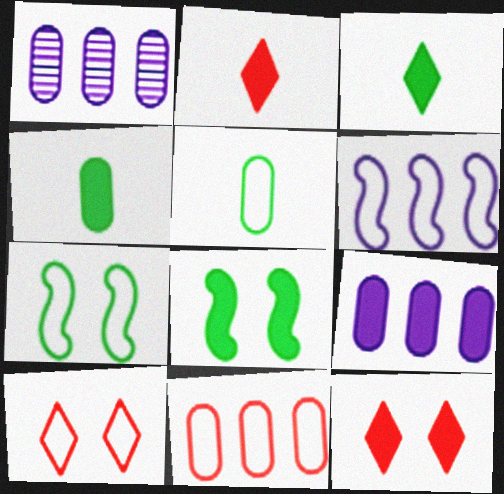[[1, 2, 7], 
[2, 8, 9], 
[5, 6, 10]]